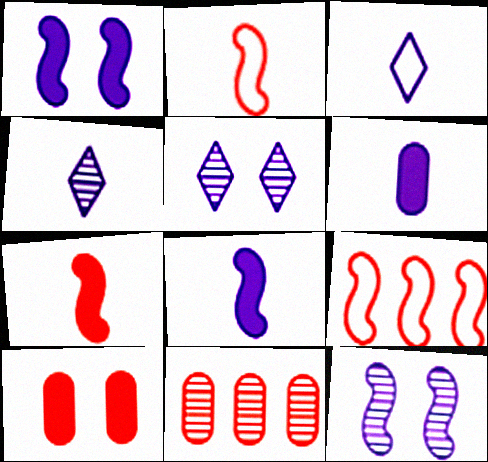[]